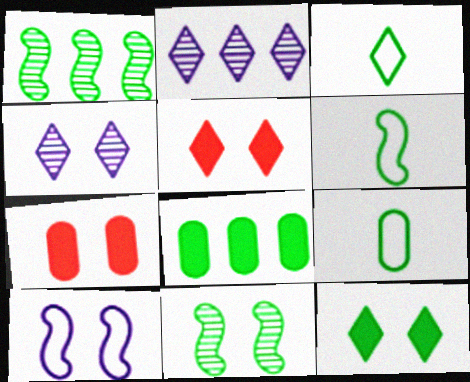[[1, 9, 12], 
[2, 3, 5], 
[2, 6, 7], 
[3, 6, 9], 
[3, 8, 11]]